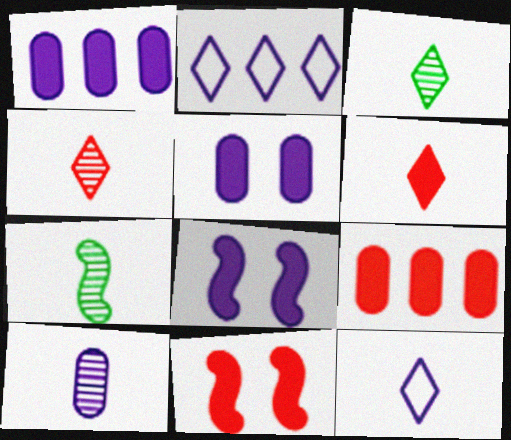[[2, 8, 10], 
[3, 6, 12], 
[4, 7, 10], 
[6, 9, 11]]